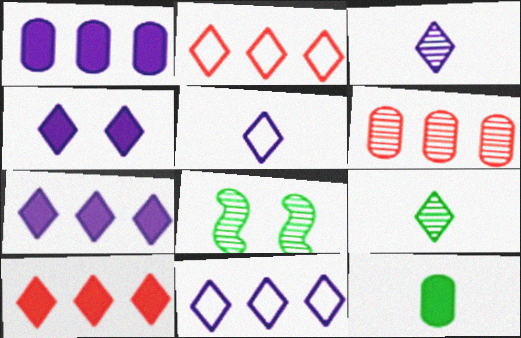[[2, 4, 9], 
[3, 4, 11], 
[3, 6, 8]]